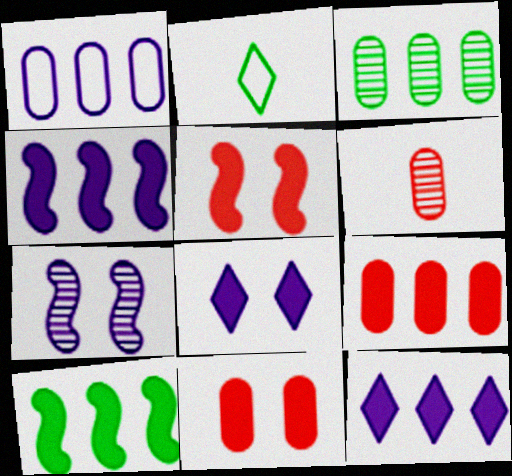[[1, 3, 9], 
[2, 7, 9], 
[9, 10, 12]]